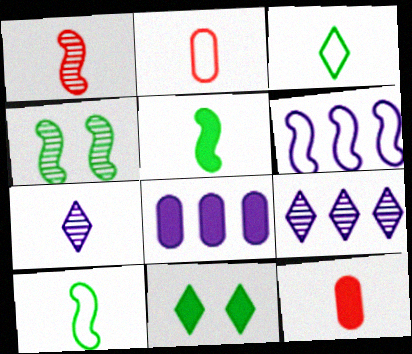[[2, 5, 7], 
[6, 8, 9], 
[7, 10, 12]]